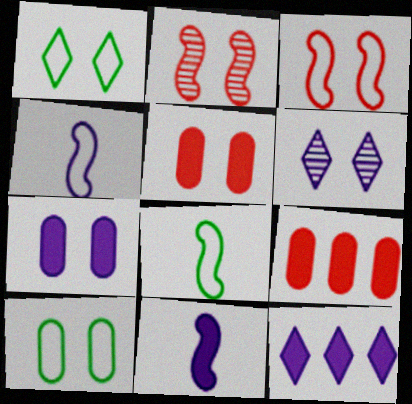[[1, 2, 7], 
[6, 8, 9], 
[7, 11, 12]]